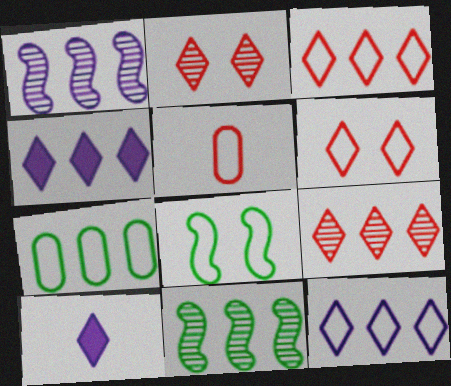[[5, 8, 12]]